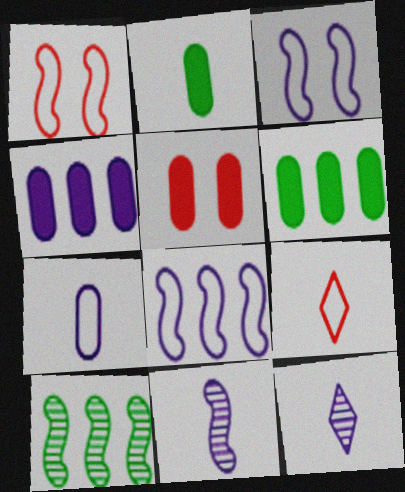[[1, 6, 12], 
[2, 4, 5], 
[2, 9, 11], 
[3, 4, 12]]